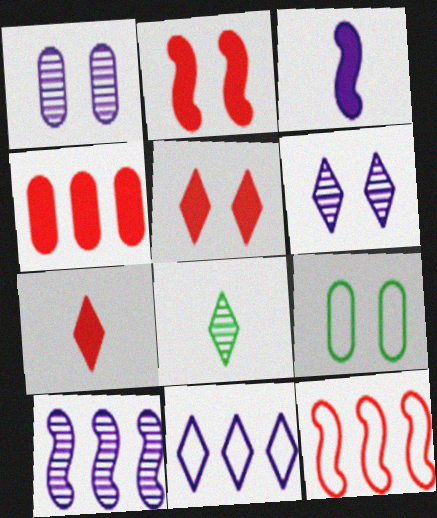[[1, 3, 11], 
[2, 4, 7], 
[2, 6, 9], 
[5, 8, 11], 
[7, 9, 10]]